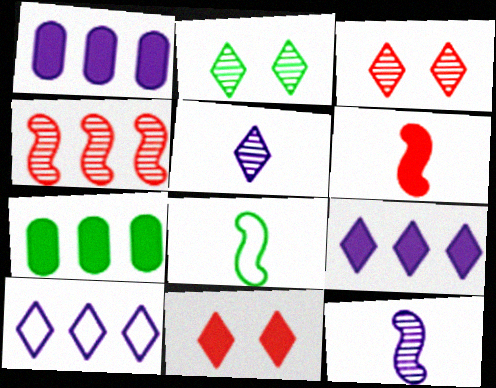[[1, 3, 8], 
[2, 7, 8], 
[4, 7, 10], 
[6, 8, 12]]